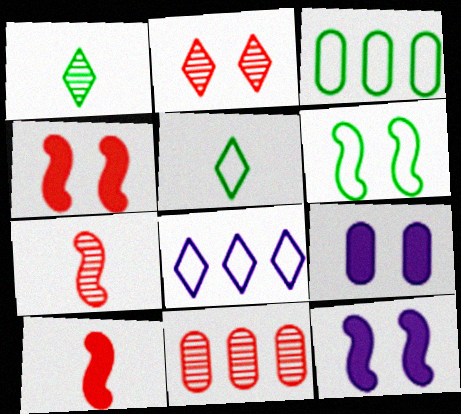[[2, 6, 9], 
[2, 7, 11], 
[3, 5, 6], 
[5, 11, 12]]